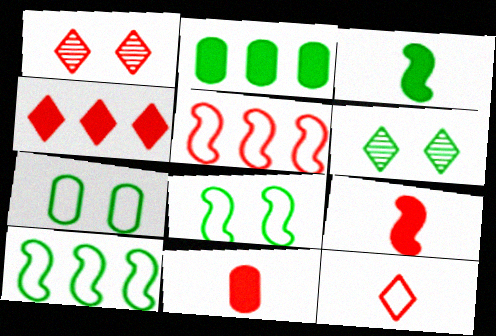[[1, 4, 12], 
[1, 5, 11]]